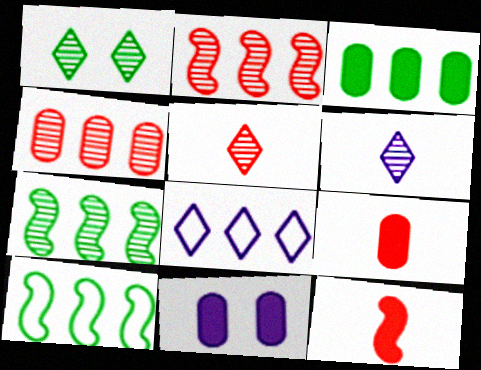[[2, 3, 8], 
[3, 9, 11], 
[5, 10, 11]]